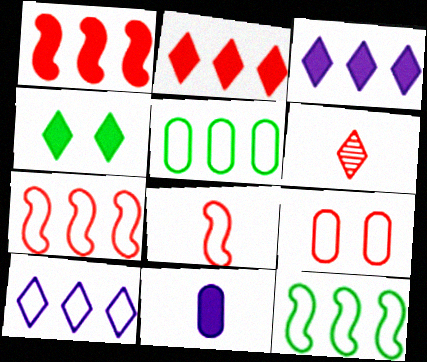[[1, 4, 11], 
[1, 6, 9], 
[4, 6, 10], 
[5, 7, 10]]